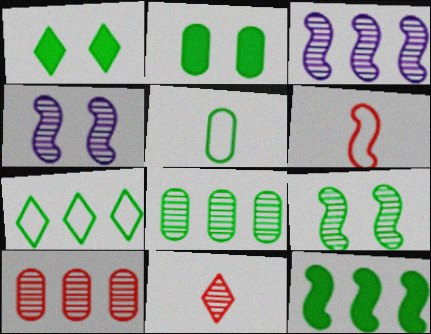[[2, 5, 8], 
[4, 6, 12], 
[4, 8, 11], 
[7, 8, 12]]